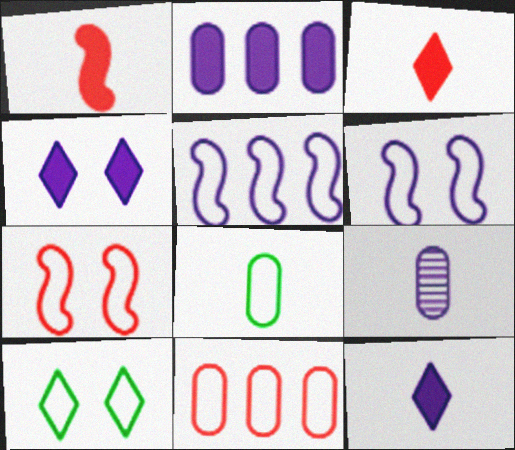[[4, 5, 9]]